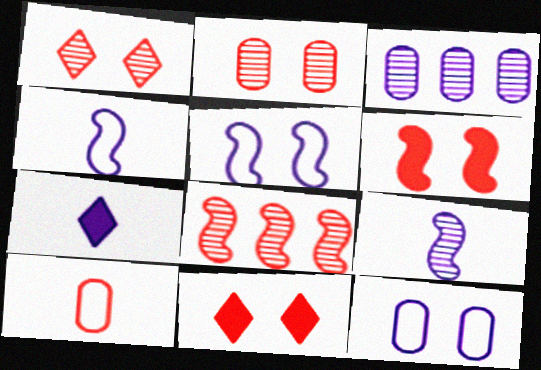[[3, 5, 7], 
[8, 10, 11]]